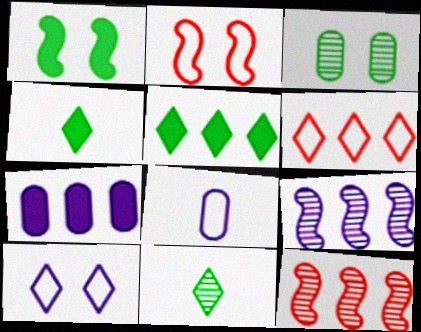[[2, 7, 11]]